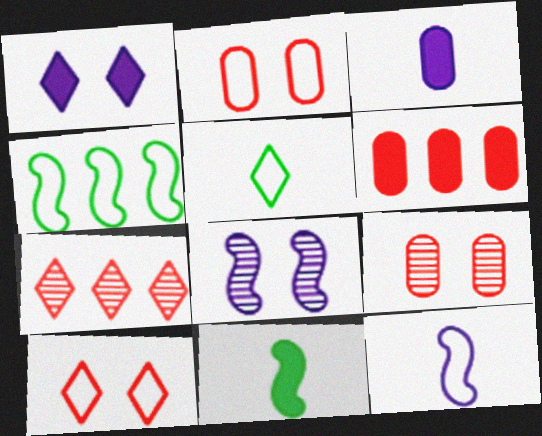[[1, 5, 7], 
[1, 6, 11], 
[5, 6, 8]]